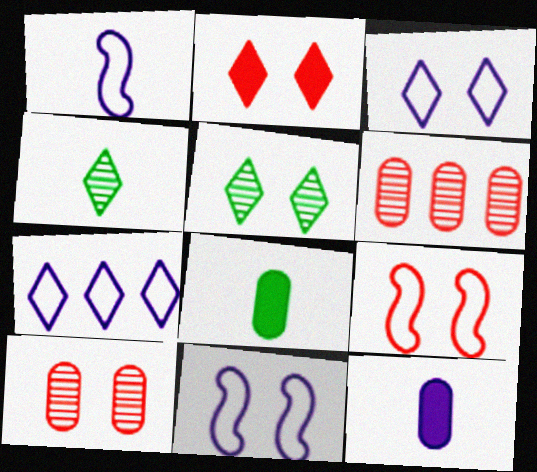[[2, 3, 5], 
[2, 4, 7], 
[2, 9, 10]]